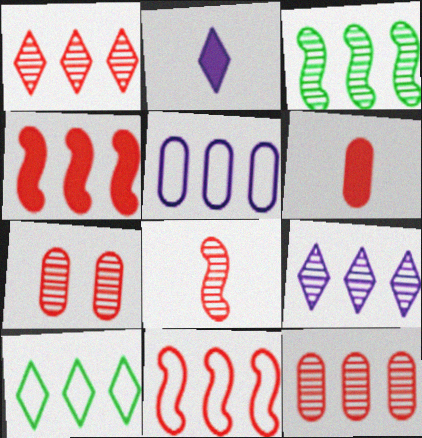[[1, 7, 8], 
[3, 9, 12], 
[5, 10, 11]]